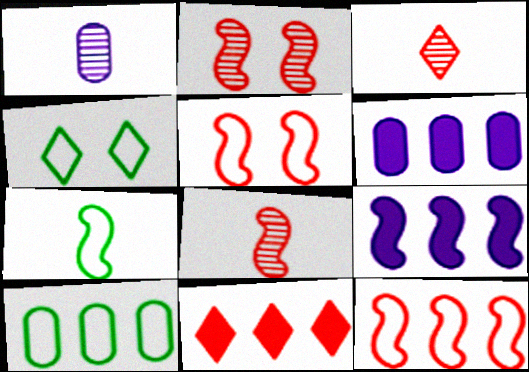[[2, 7, 9], 
[4, 6, 8], 
[4, 7, 10]]